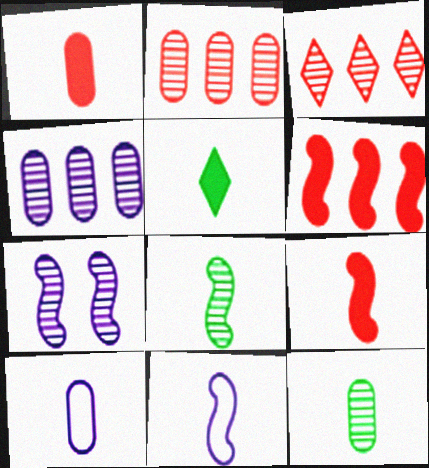[[1, 10, 12], 
[3, 7, 12], 
[8, 9, 11]]